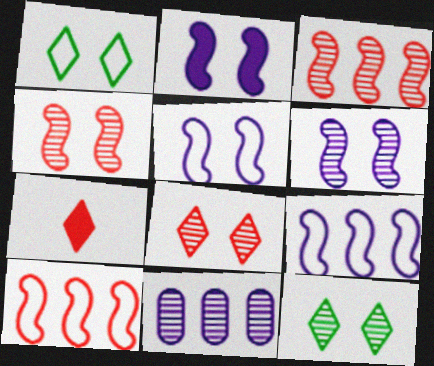[[2, 5, 6]]